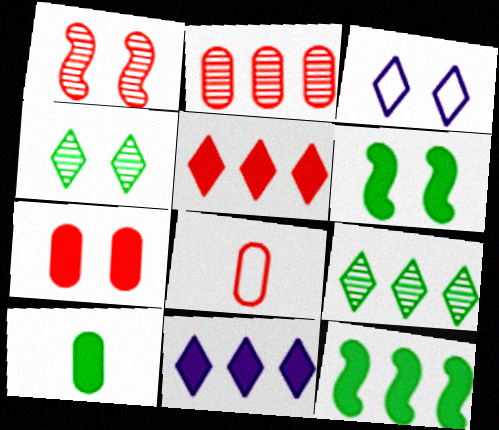[[1, 5, 8], 
[2, 7, 8]]